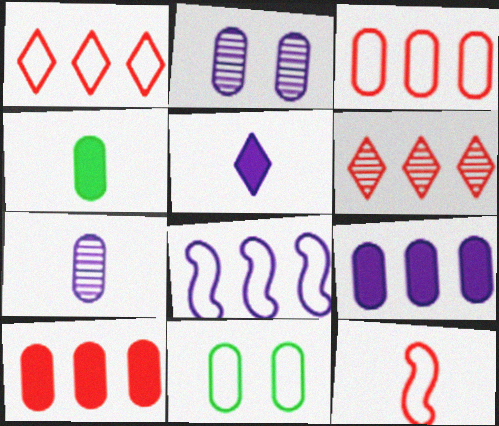[[2, 3, 4], 
[2, 5, 8], 
[7, 10, 11]]